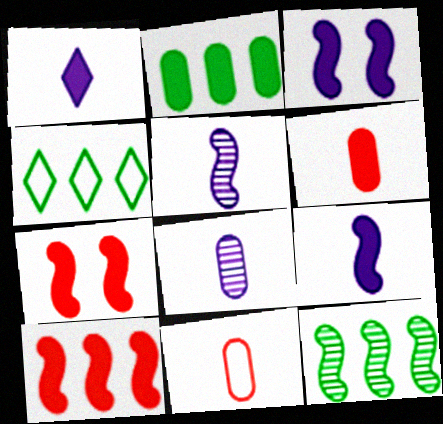[[1, 2, 7], 
[2, 4, 12], 
[4, 7, 8]]